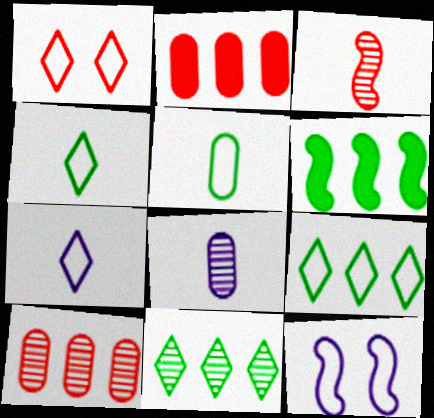[[1, 2, 3], 
[1, 6, 8], 
[1, 7, 9], 
[3, 6, 12]]